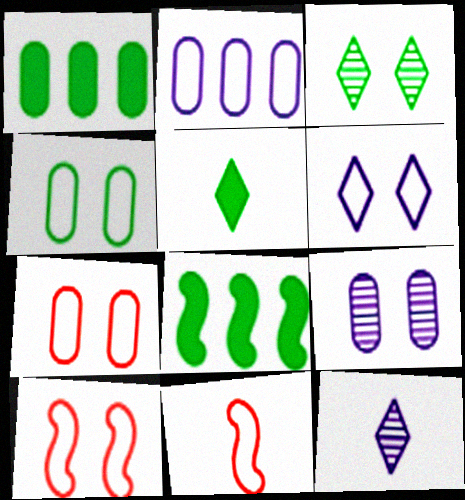[[1, 10, 12], 
[4, 6, 10], 
[7, 8, 12]]